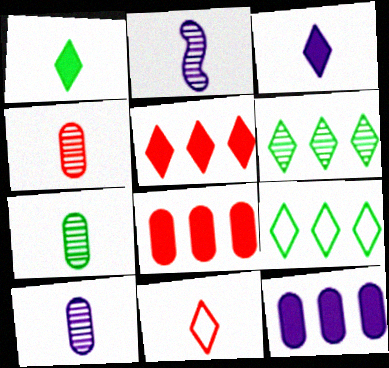[[4, 7, 10]]